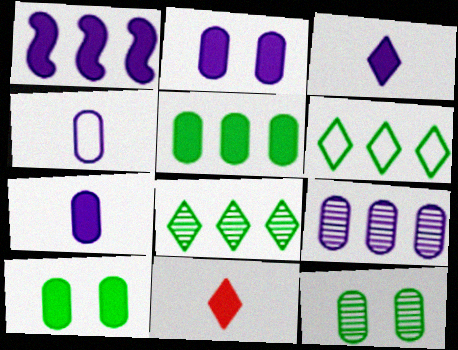[[1, 2, 3], 
[1, 10, 11], 
[2, 4, 9]]